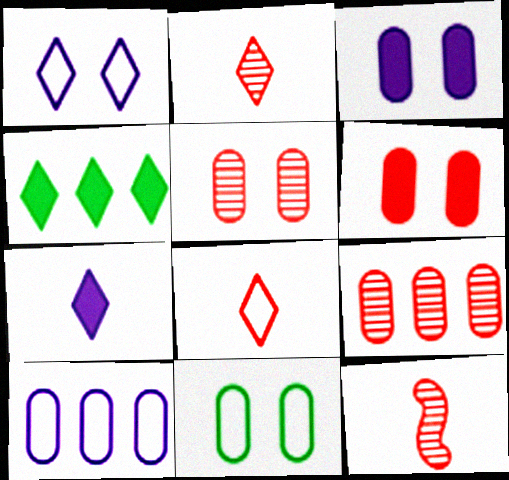[[1, 2, 4], 
[3, 5, 11]]